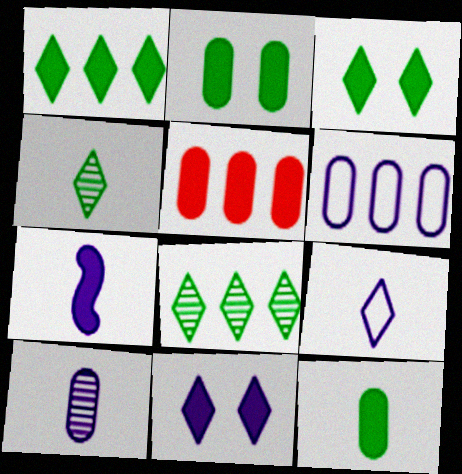[[3, 5, 7], 
[7, 9, 10]]